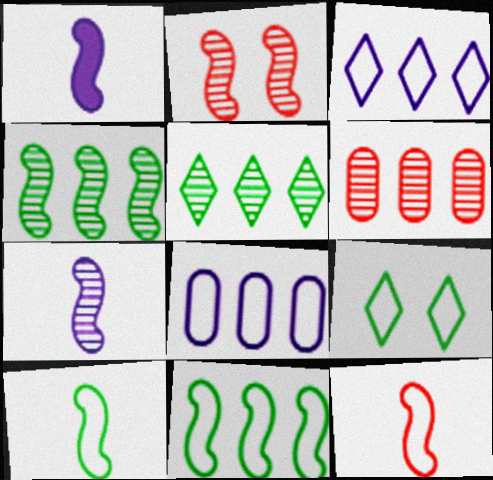[[1, 2, 11], 
[1, 6, 9], 
[2, 4, 7], 
[8, 9, 12]]